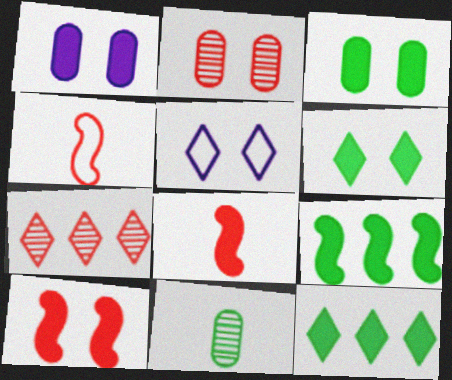[[1, 6, 10], 
[1, 8, 12]]